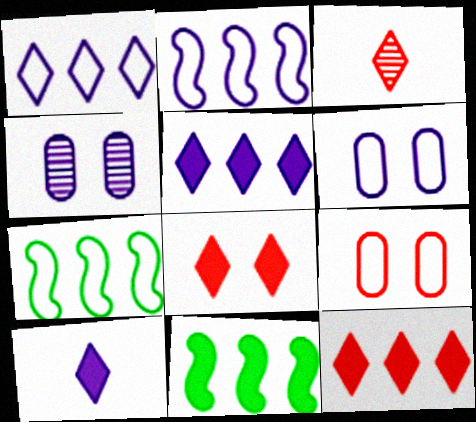[[2, 4, 10], 
[3, 6, 11]]